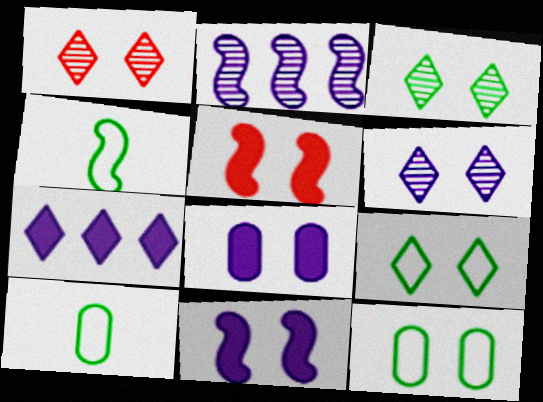[[1, 3, 6], 
[1, 11, 12], 
[2, 4, 5], 
[5, 6, 12]]